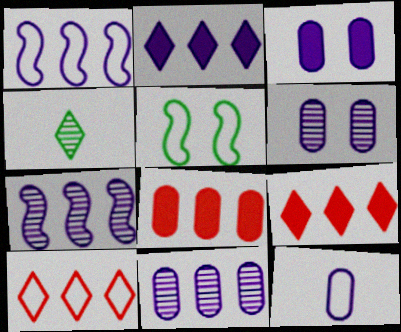[[1, 2, 11], 
[3, 11, 12], 
[5, 10, 12]]